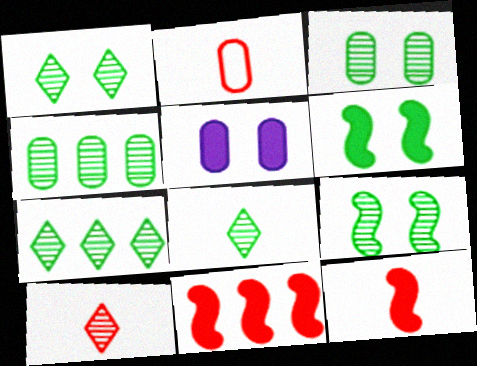[[1, 3, 9], 
[1, 7, 8], 
[2, 4, 5], 
[2, 10, 12], 
[4, 8, 9]]